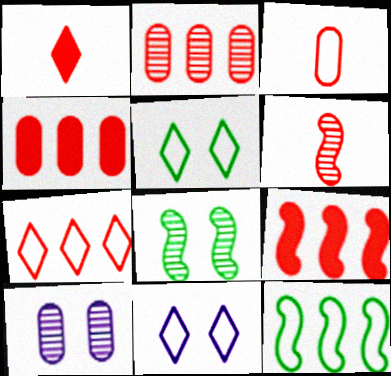[[1, 3, 6], 
[1, 10, 12], 
[2, 7, 9], 
[3, 11, 12]]